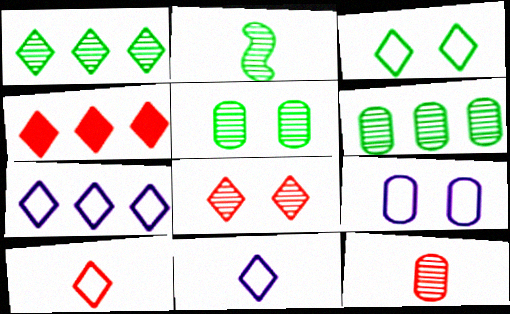[[1, 2, 5], 
[1, 4, 7], 
[2, 4, 9], 
[3, 7, 10], 
[4, 8, 10]]